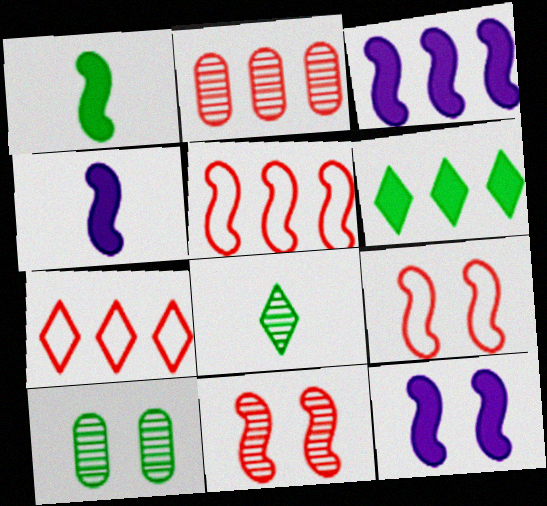[[3, 4, 12], 
[4, 7, 10]]